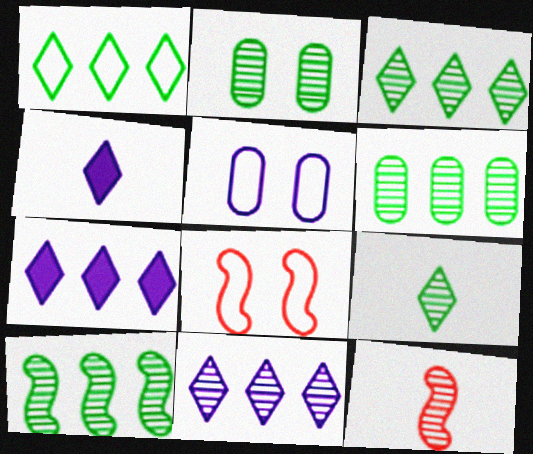[[2, 9, 10], 
[2, 11, 12], 
[3, 6, 10], 
[4, 6, 8]]